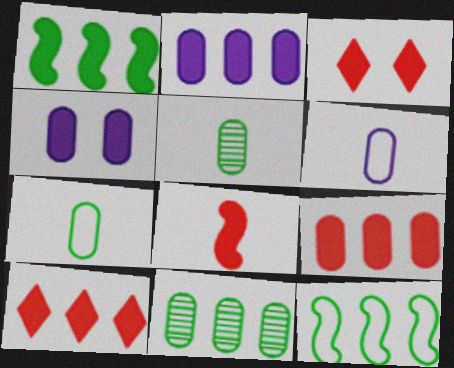[[1, 2, 10], 
[3, 8, 9]]